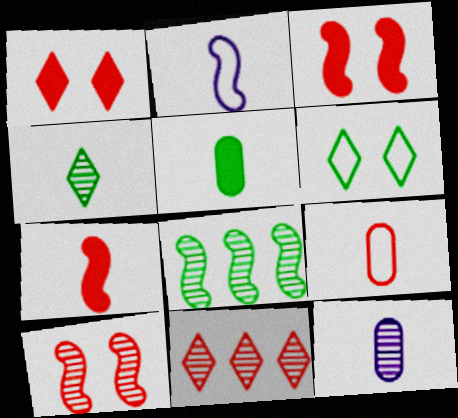[[2, 3, 8], 
[3, 9, 11], 
[5, 6, 8], 
[5, 9, 12]]